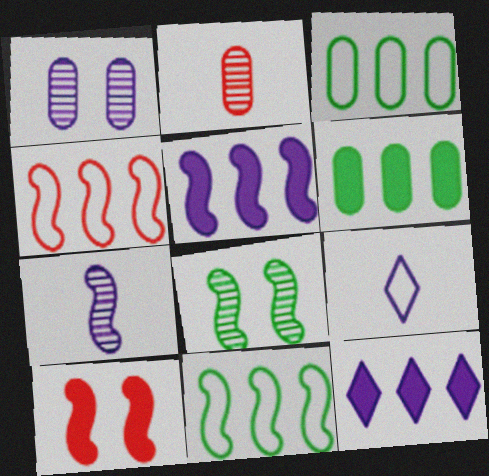[[1, 5, 9], 
[7, 10, 11]]